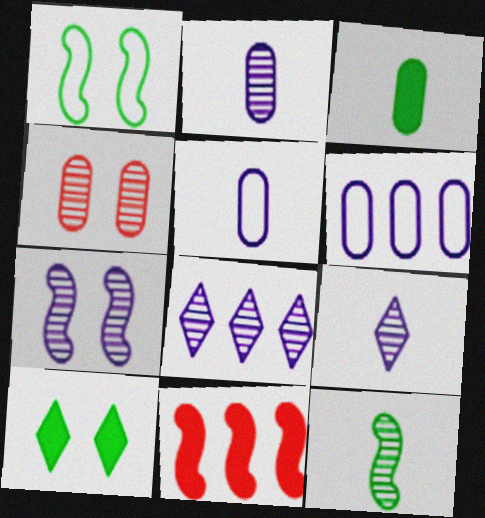[[2, 7, 8], 
[3, 4, 6], 
[4, 8, 12]]